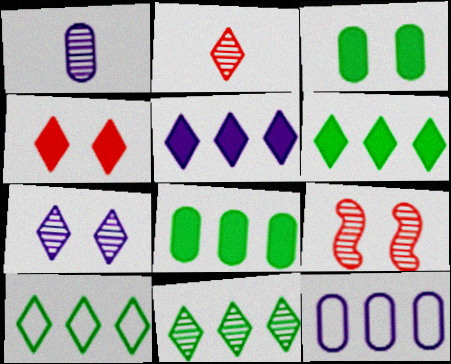[[1, 9, 11], 
[2, 7, 11], 
[6, 10, 11]]